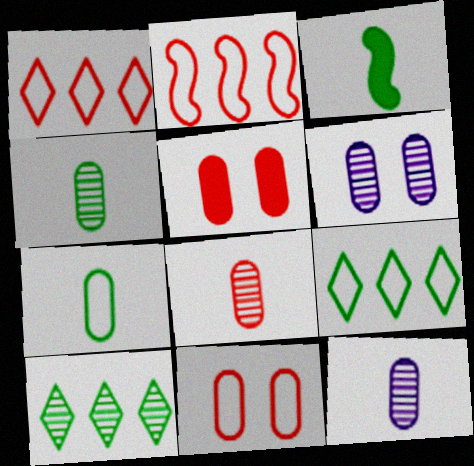[[1, 3, 6], 
[4, 8, 12]]